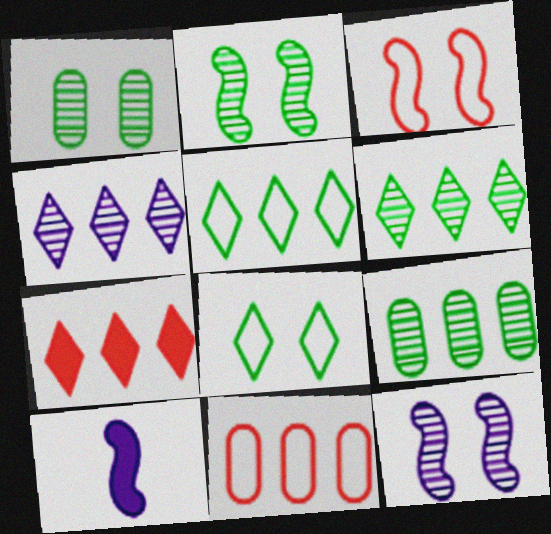[[4, 5, 7]]